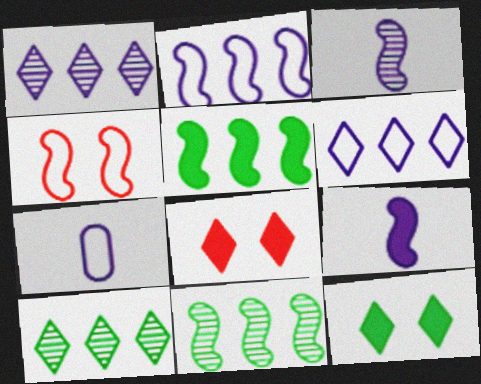[[3, 4, 5], 
[4, 9, 11], 
[7, 8, 11]]